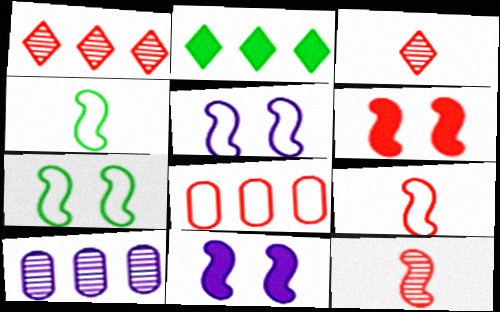[[3, 6, 8]]